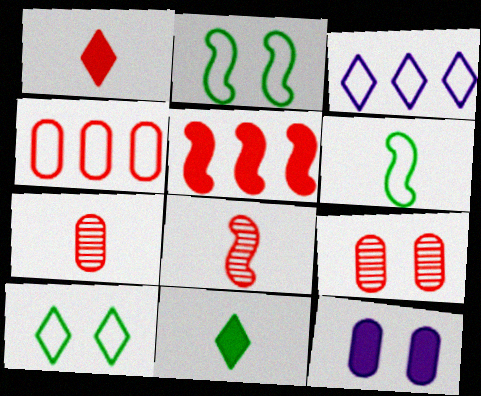[[5, 11, 12]]